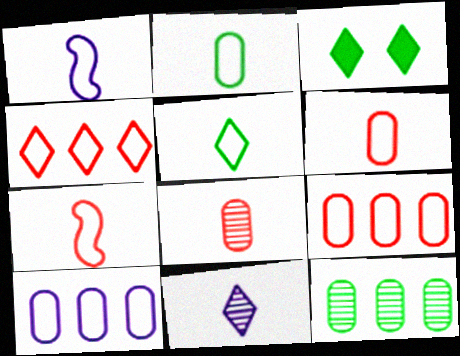[[1, 5, 6], 
[3, 4, 11]]